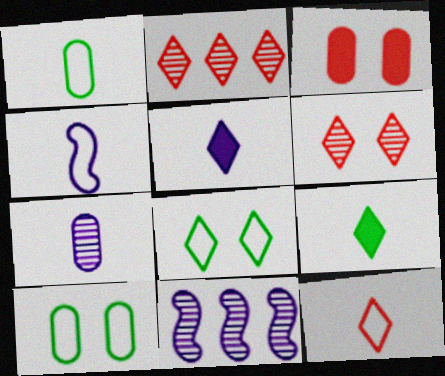[[1, 4, 12], 
[2, 5, 8], 
[4, 5, 7]]